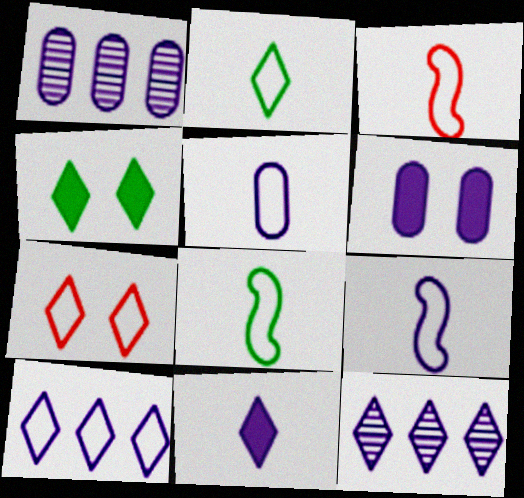[[1, 3, 4], 
[1, 5, 6], 
[2, 3, 5], 
[2, 7, 10], 
[3, 8, 9], 
[6, 9, 12]]